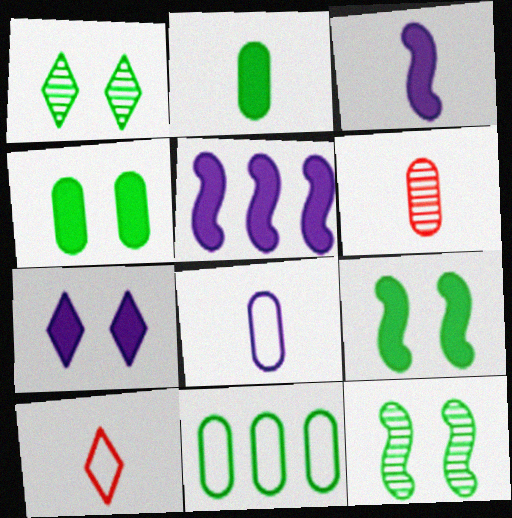[[2, 6, 8]]